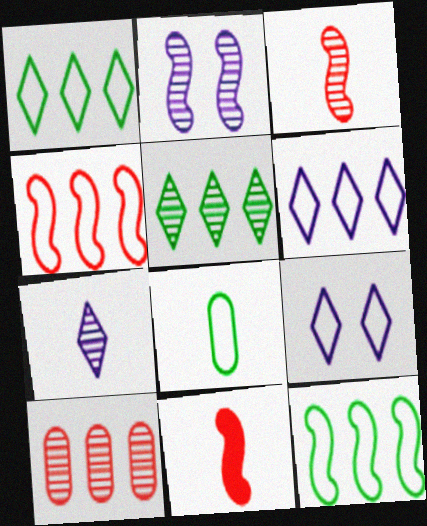[[2, 11, 12], 
[4, 8, 9], 
[7, 8, 11]]